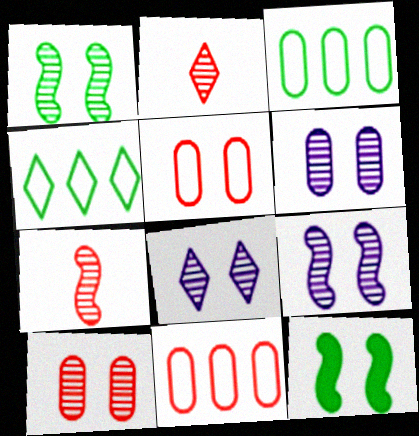[[1, 8, 10], 
[5, 8, 12], 
[6, 8, 9]]